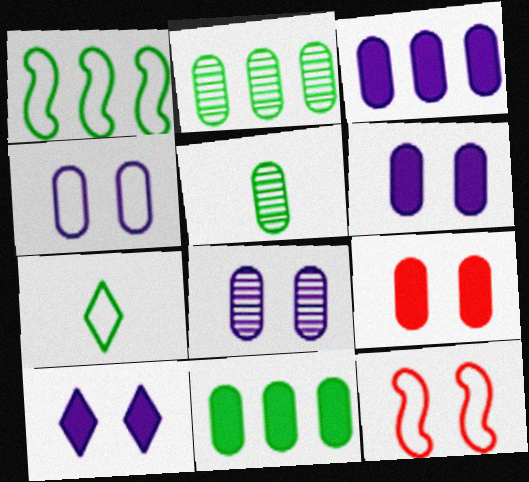[[4, 6, 8]]